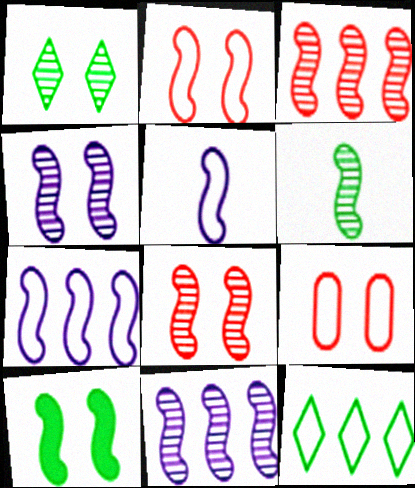[[2, 4, 10], 
[3, 4, 6], 
[3, 5, 10], 
[5, 9, 12], 
[6, 8, 11]]